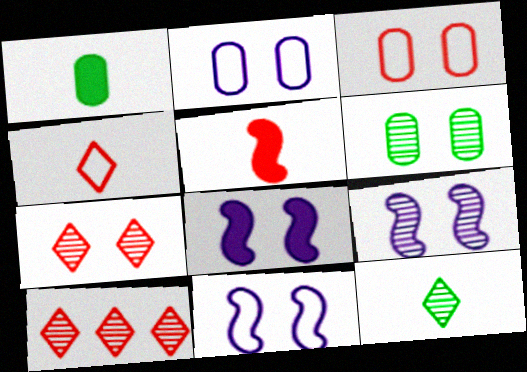[[1, 10, 11], 
[3, 5, 10], 
[6, 7, 9], 
[8, 9, 11]]